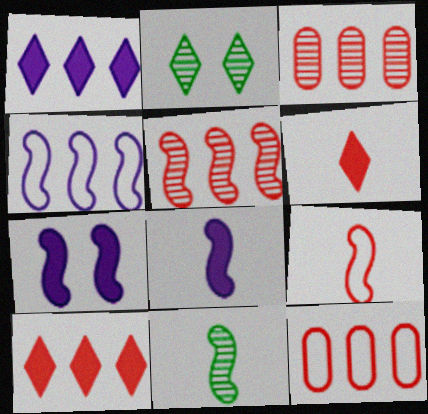[[2, 8, 12], 
[5, 10, 12], 
[8, 9, 11]]